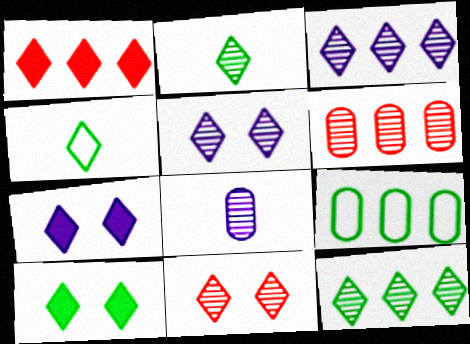[[1, 4, 5], 
[2, 3, 11], 
[4, 10, 12]]